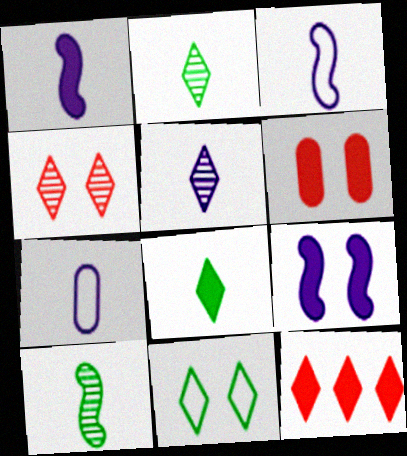[[1, 5, 7], 
[5, 11, 12]]